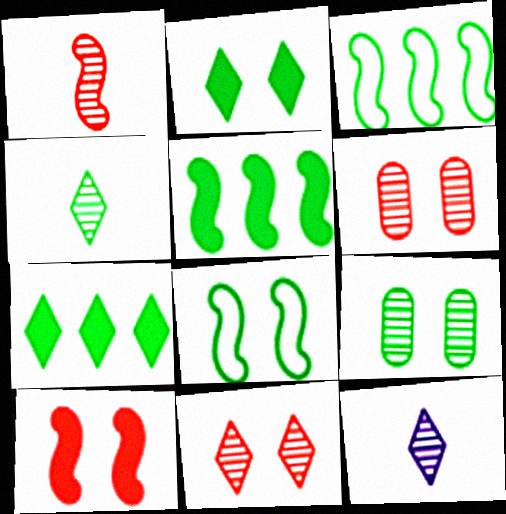[[2, 8, 9]]